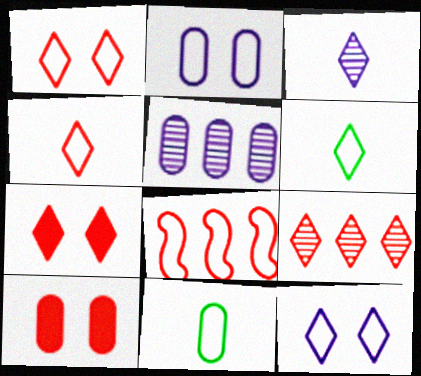[[2, 6, 8], 
[4, 7, 9], 
[5, 10, 11], 
[8, 11, 12]]